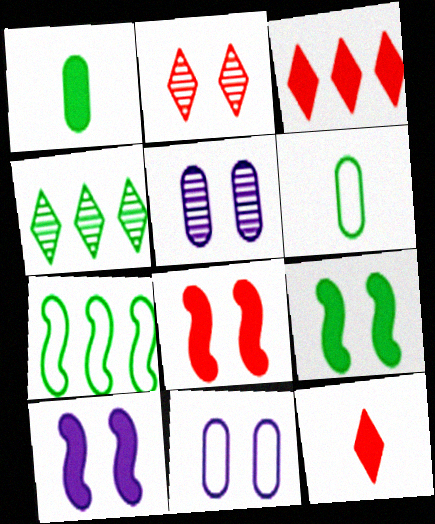[[1, 3, 10], 
[2, 9, 11], 
[4, 6, 9], 
[5, 7, 12], 
[8, 9, 10]]